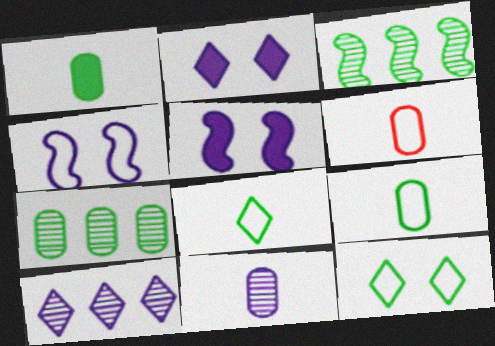[[1, 3, 12], 
[1, 6, 11], 
[2, 3, 6]]